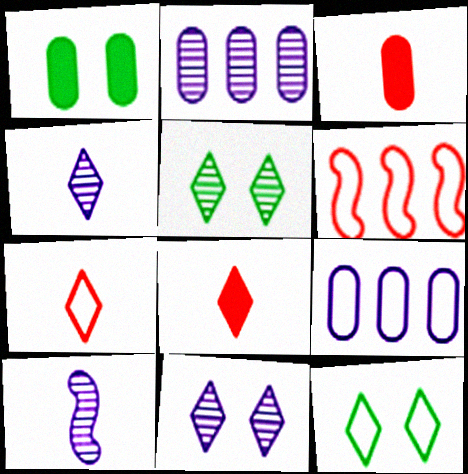[[1, 4, 6], 
[2, 10, 11]]